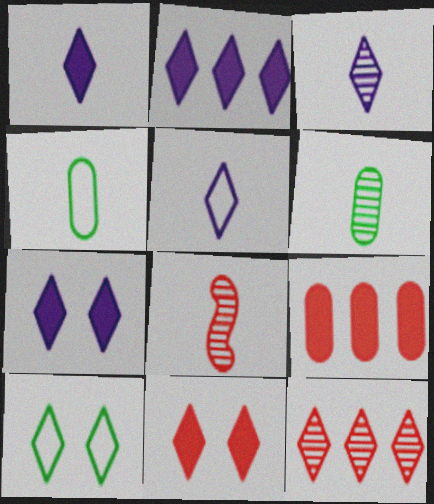[[1, 2, 7], 
[1, 3, 5], 
[1, 4, 8], 
[1, 10, 12], 
[3, 6, 8]]